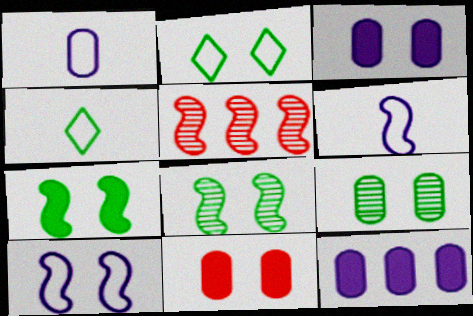[[2, 7, 9], 
[3, 4, 5], 
[5, 6, 7]]